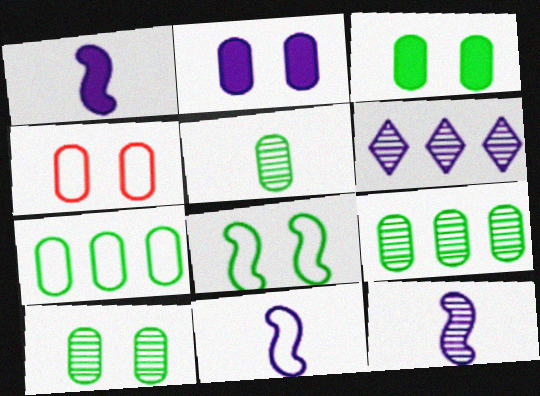[[1, 11, 12], 
[2, 4, 10], 
[2, 6, 11], 
[3, 5, 7], 
[5, 9, 10]]